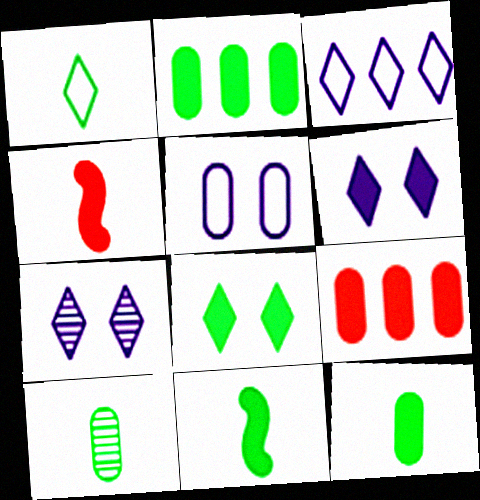[[1, 10, 11], 
[2, 4, 6], 
[2, 8, 11], 
[5, 9, 10], 
[6, 9, 11]]